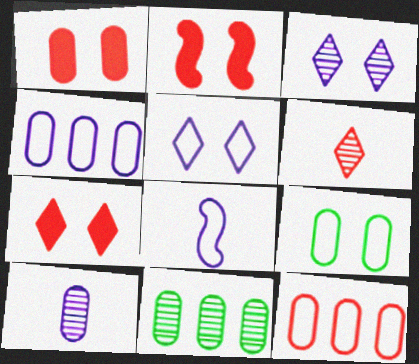[[1, 2, 7], 
[2, 3, 9], 
[2, 6, 12], 
[4, 5, 8], 
[7, 8, 11]]